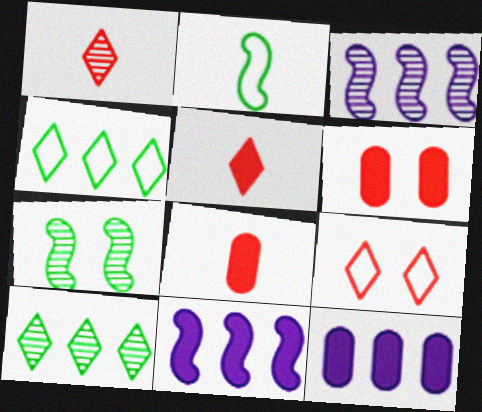[]